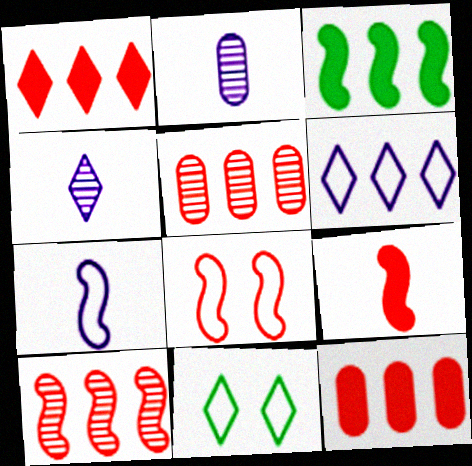[[1, 4, 11], 
[3, 5, 6], 
[8, 9, 10]]